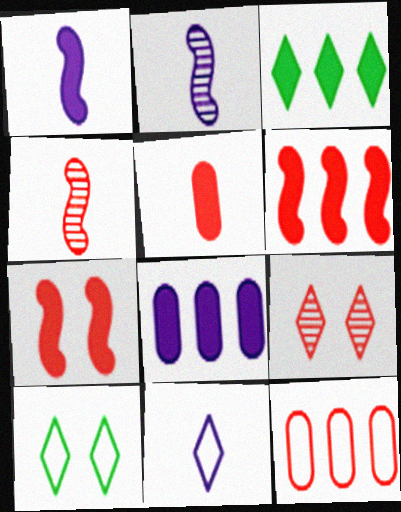[[3, 6, 8], 
[3, 9, 11], 
[4, 8, 10]]